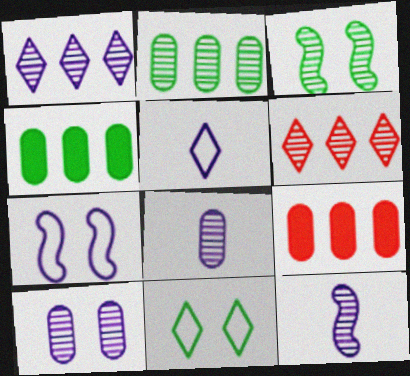[[1, 10, 12], 
[3, 5, 9], 
[3, 6, 8], 
[9, 11, 12]]